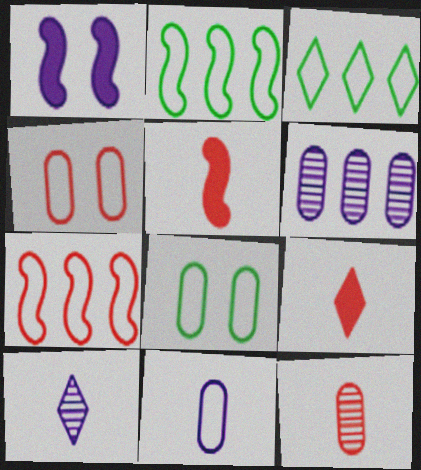[[1, 3, 12]]